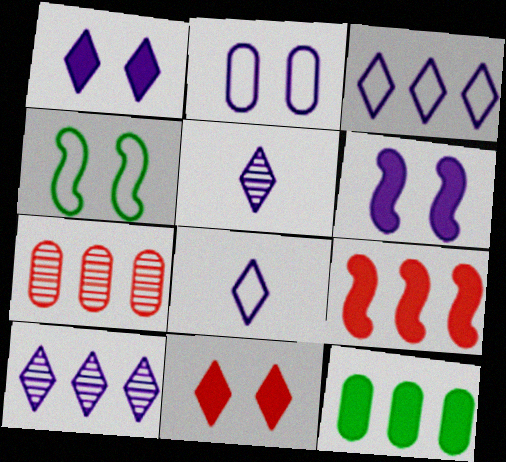[[1, 3, 5], 
[1, 8, 10]]